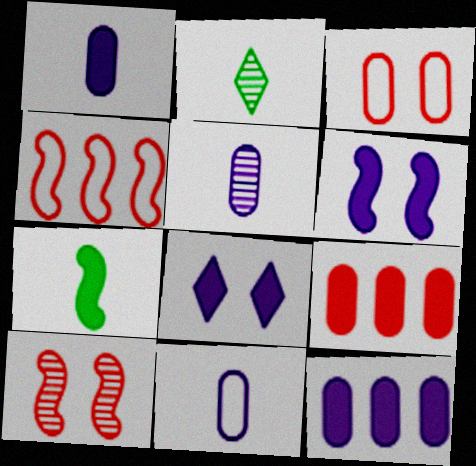[[1, 5, 11], 
[7, 8, 9]]